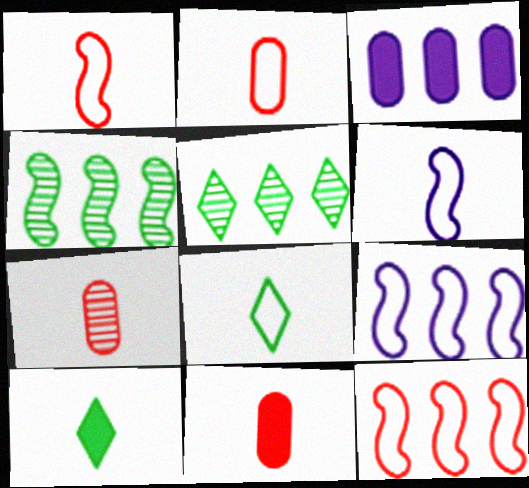[[2, 6, 8], 
[2, 7, 11], 
[3, 5, 12], 
[6, 7, 10]]